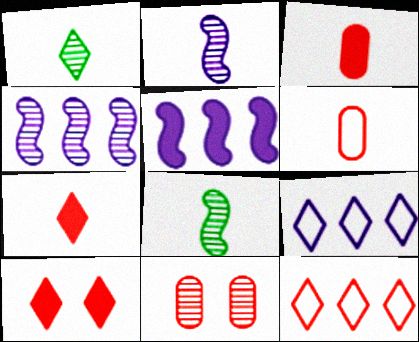[[1, 4, 11], 
[1, 9, 10]]